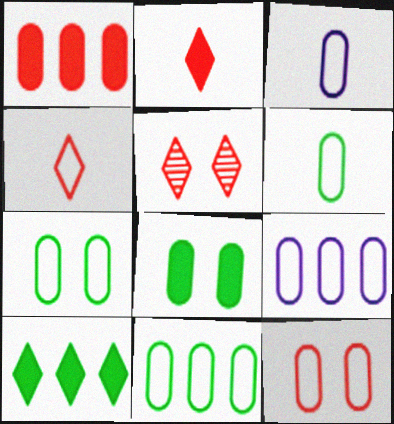[[3, 11, 12], 
[6, 7, 11], 
[6, 9, 12]]